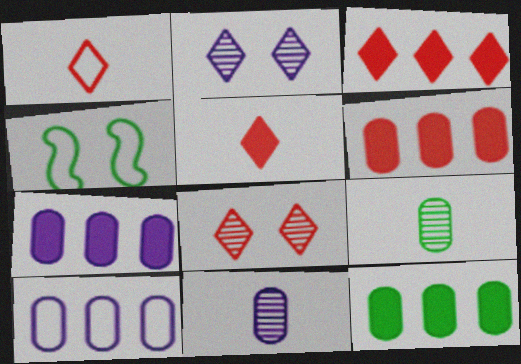[[1, 3, 8], 
[1, 4, 10], 
[3, 4, 11], 
[6, 7, 12]]